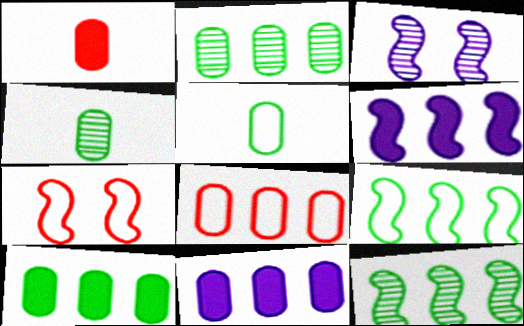[[2, 8, 11]]